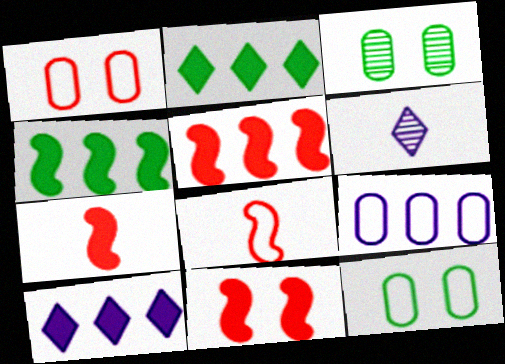[[1, 4, 6], 
[3, 8, 10], 
[5, 6, 12], 
[5, 7, 11]]